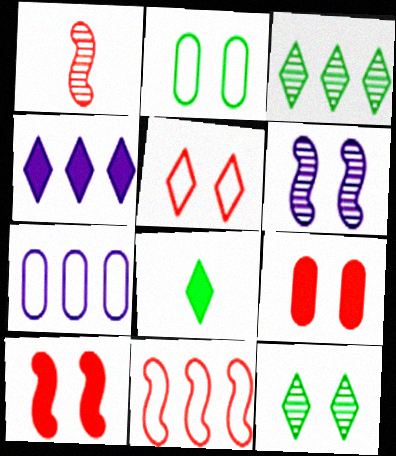[[1, 2, 4], 
[1, 10, 11]]